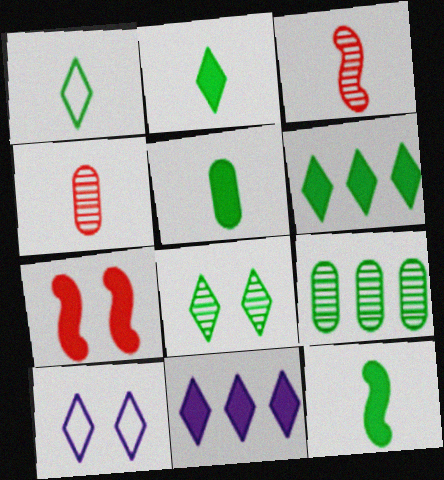[[1, 6, 8], 
[2, 5, 12], 
[5, 7, 11]]